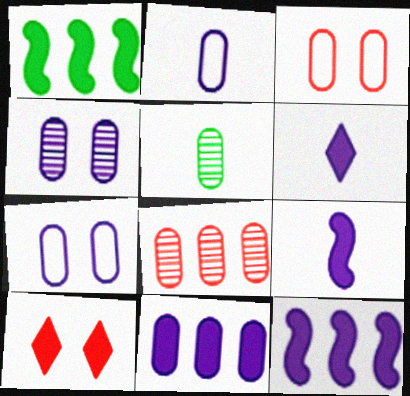[[2, 4, 11], 
[3, 5, 11], 
[4, 5, 8]]